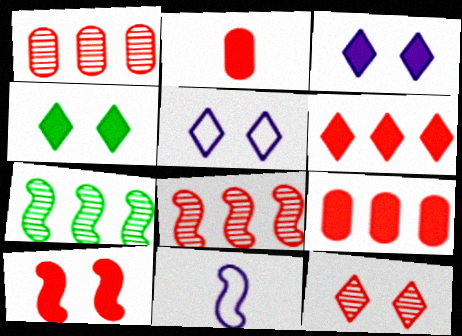[[1, 4, 11], 
[2, 5, 7], 
[2, 6, 10], 
[4, 5, 12], 
[7, 10, 11]]